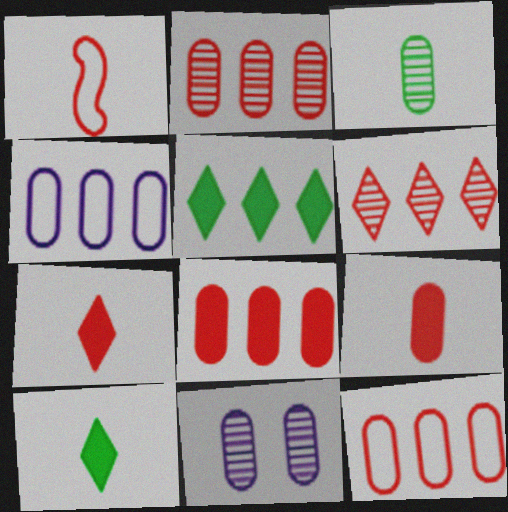[[1, 5, 11], 
[2, 3, 11], 
[2, 8, 12]]